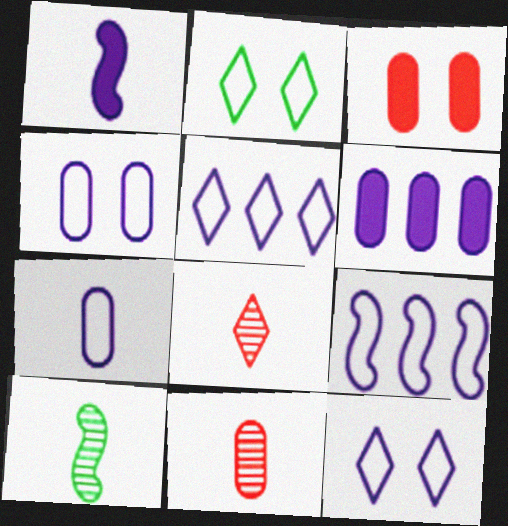[[3, 5, 10], 
[7, 9, 12]]